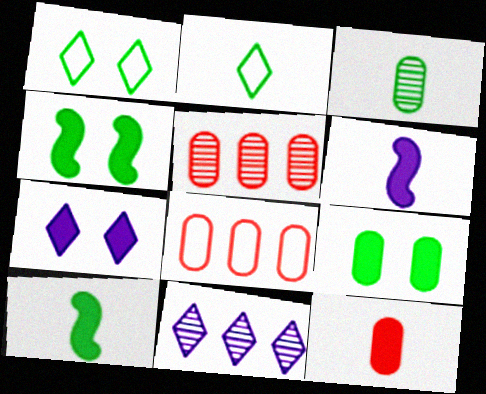[[1, 5, 6], 
[2, 3, 10]]